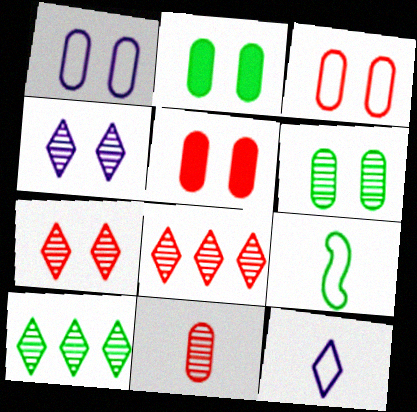[[1, 5, 6], 
[2, 9, 10]]